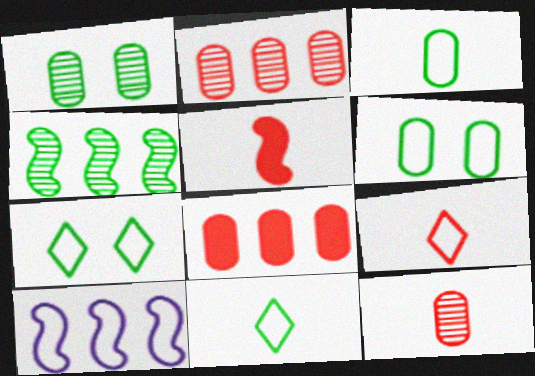[[5, 9, 12], 
[6, 9, 10]]